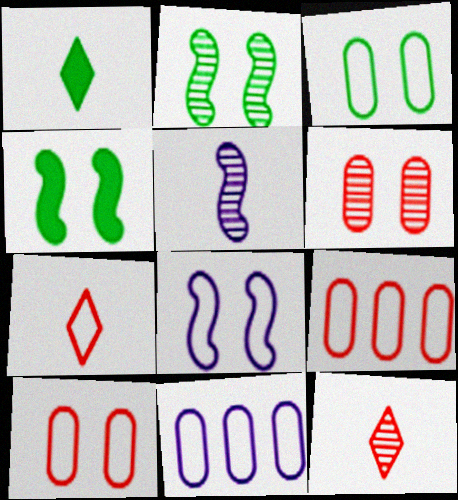[[4, 11, 12]]